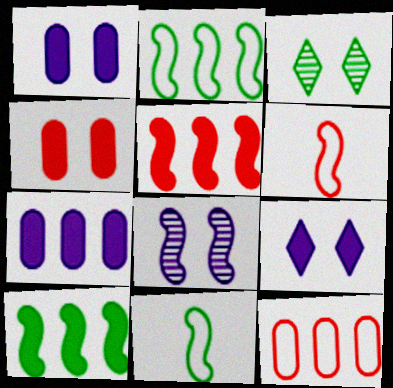[[3, 6, 7], 
[5, 8, 11], 
[6, 8, 10]]